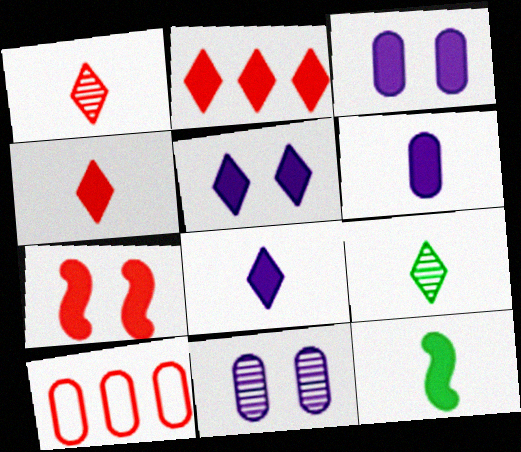[[1, 7, 10], 
[2, 3, 12], 
[4, 6, 12]]